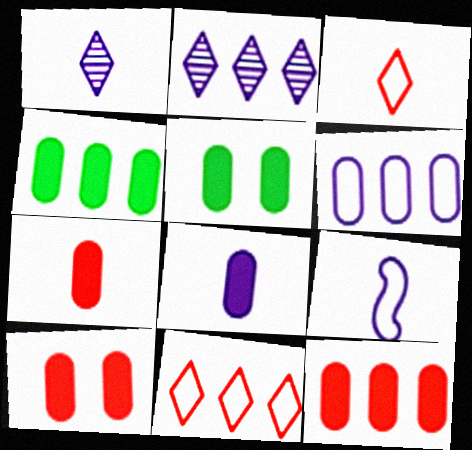[[1, 8, 9], 
[4, 8, 10], 
[5, 8, 12], 
[7, 10, 12]]